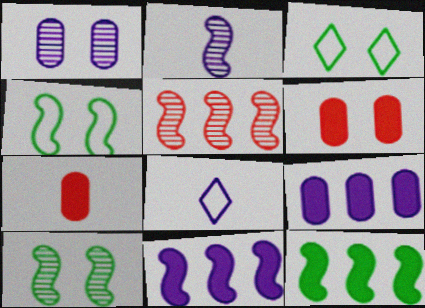[[1, 8, 11], 
[2, 5, 10]]